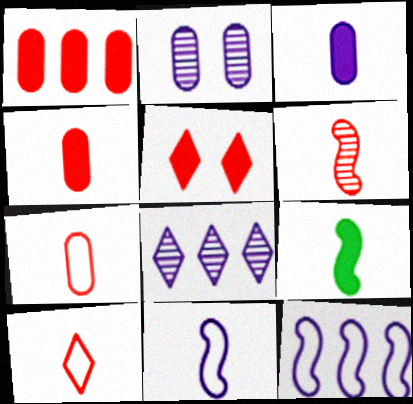[[4, 6, 10], 
[6, 9, 11]]